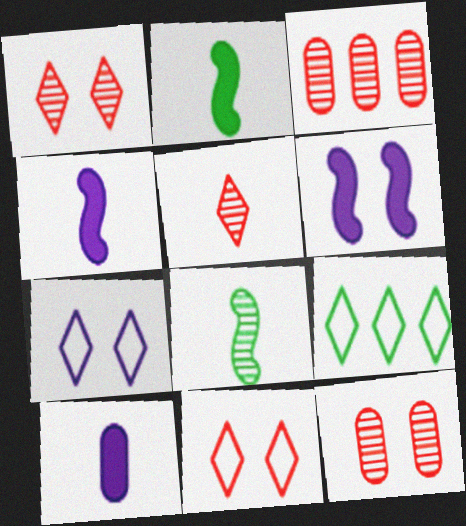[[2, 3, 7], 
[4, 9, 12]]